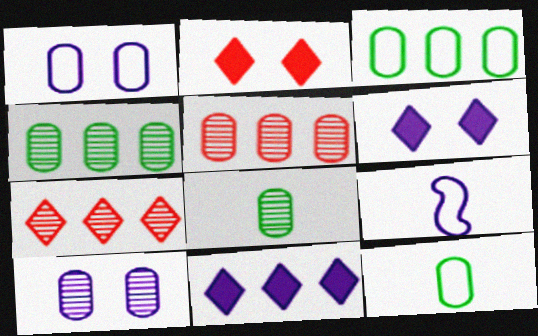[[2, 4, 9], 
[5, 8, 10], 
[9, 10, 11]]